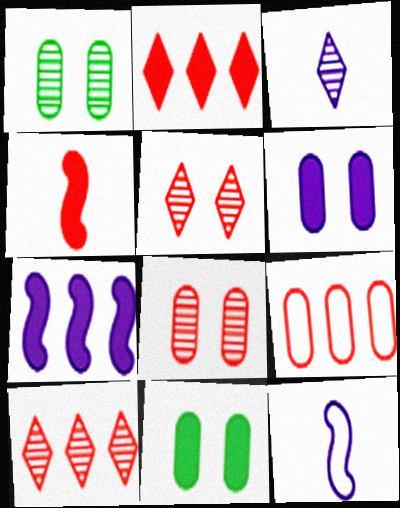[[1, 2, 12], 
[4, 5, 9], 
[10, 11, 12]]